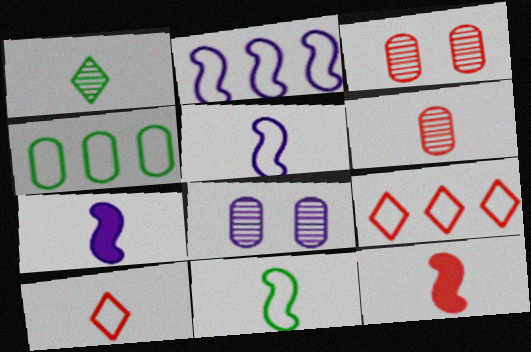[[2, 4, 9], 
[3, 9, 12], 
[6, 10, 12]]